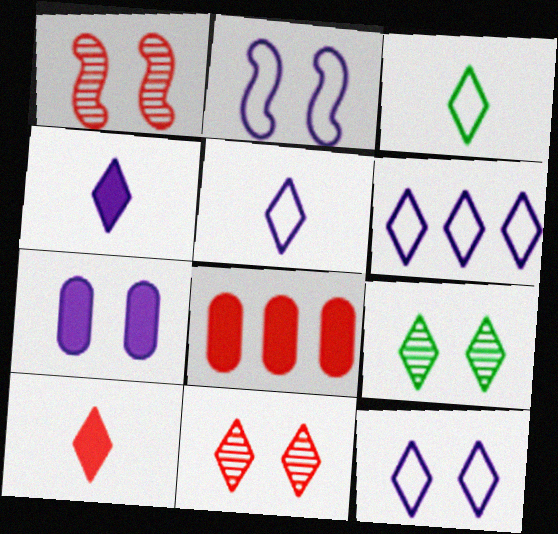[[5, 6, 12], 
[6, 9, 10]]